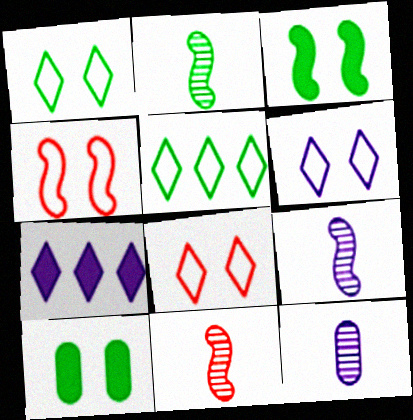[[1, 6, 8], 
[2, 5, 10], 
[2, 9, 11]]